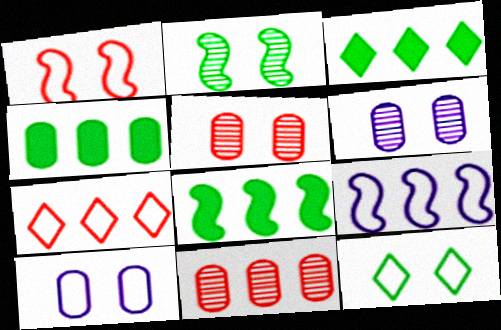[[1, 10, 12], 
[3, 4, 8], 
[3, 9, 11]]